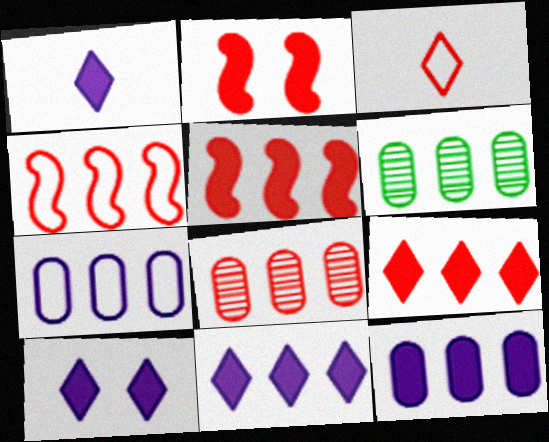[[1, 10, 11], 
[2, 3, 8], 
[4, 6, 11], 
[4, 8, 9]]